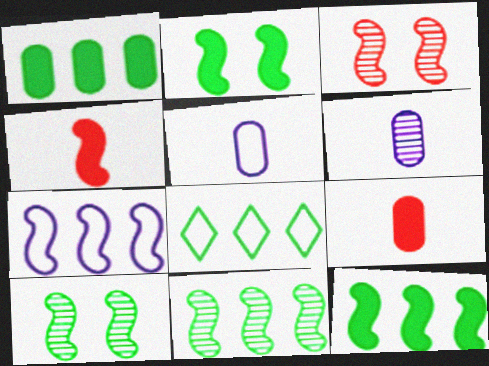[[1, 8, 11], 
[4, 7, 10]]